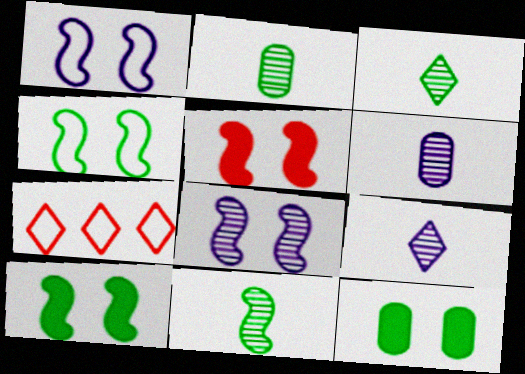[[2, 3, 11], 
[4, 5, 8], 
[6, 7, 10]]